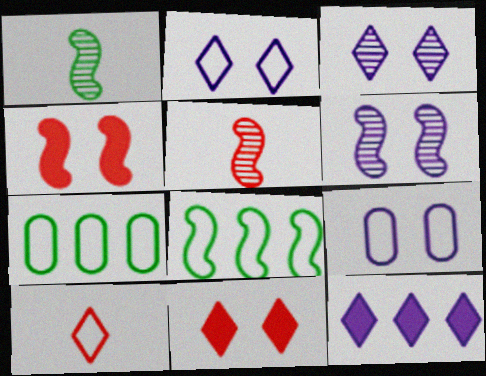[[8, 9, 10]]